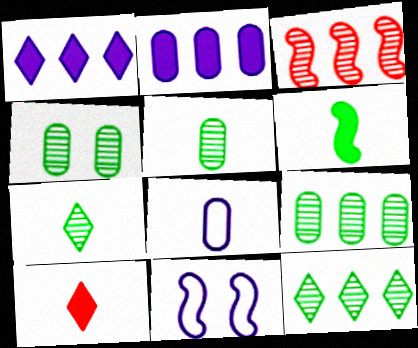[[3, 6, 11], 
[4, 5, 9], 
[9, 10, 11]]